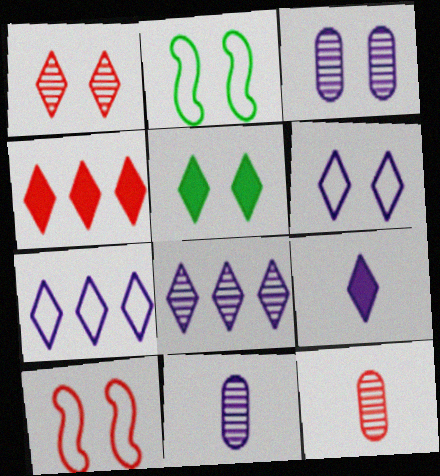[[1, 5, 6], 
[2, 4, 11], 
[3, 5, 10], 
[4, 5, 9], 
[4, 10, 12], 
[6, 8, 9]]